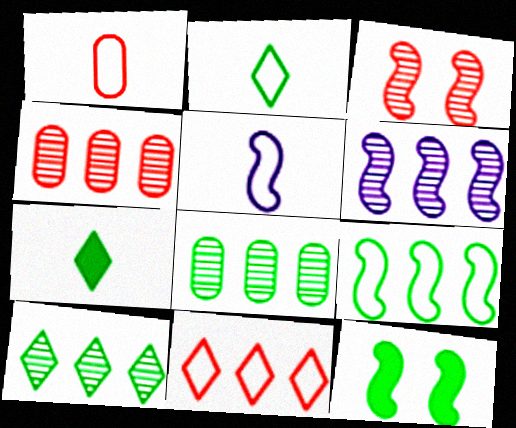[[1, 2, 5], 
[2, 8, 12], 
[4, 6, 10]]